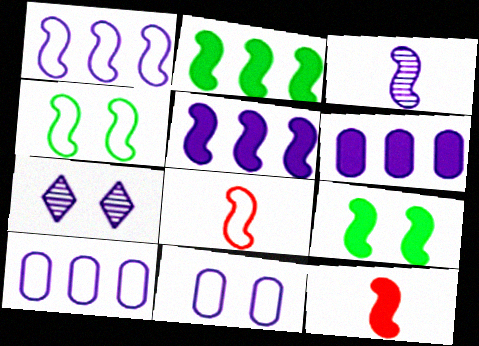[[1, 4, 8], 
[5, 9, 12]]